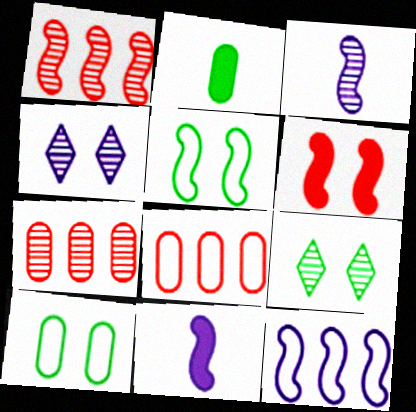[[1, 5, 11], 
[3, 7, 9], 
[4, 6, 10], 
[8, 9, 11]]